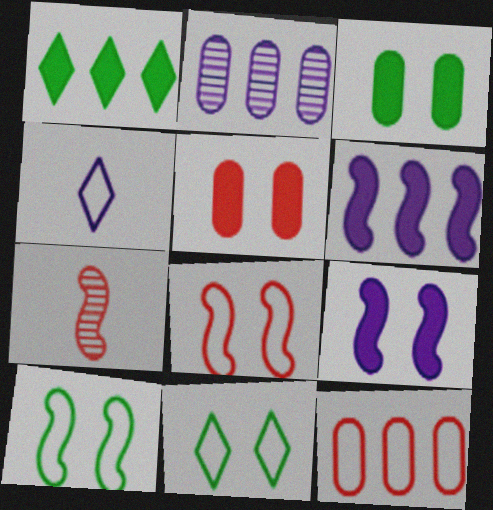[[2, 4, 9], 
[4, 10, 12], 
[6, 7, 10]]